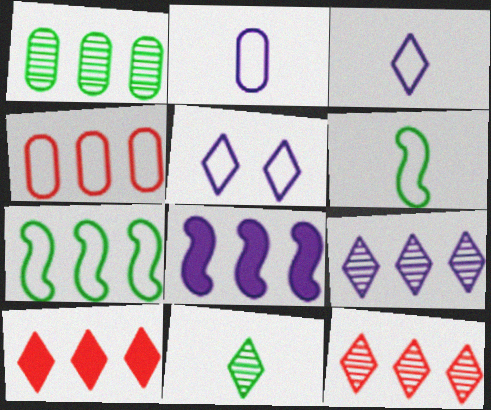[[4, 5, 6], 
[5, 10, 11]]